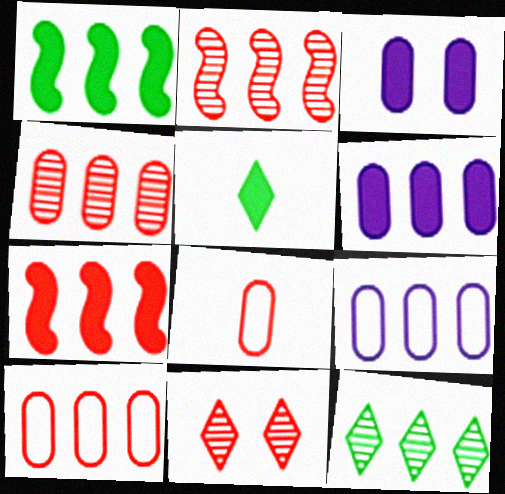[[3, 5, 7], 
[7, 8, 11], 
[7, 9, 12]]